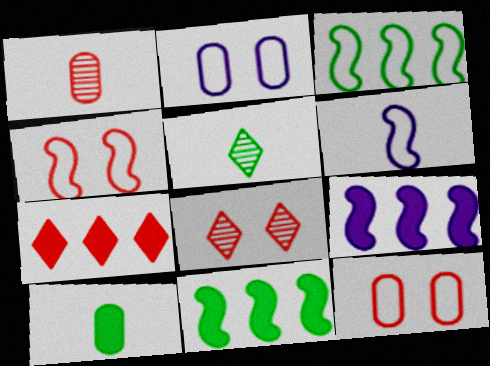[[1, 4, 7], 
[3, 4, 6], 
[5, 9, 12]]